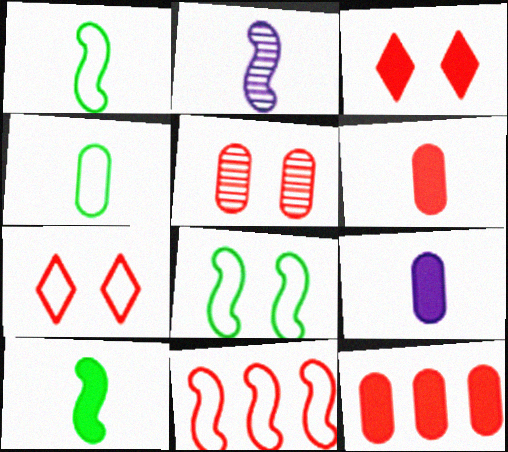[]